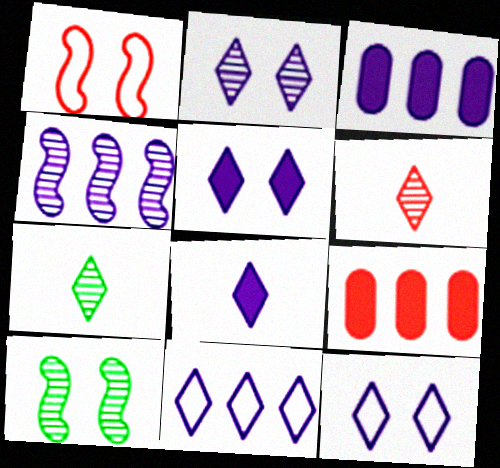[[1, 3, 7], 
[1, 6, 9], 
[2, 5, 12], 
[2, 8, 11], 
[3, 4, 11]]